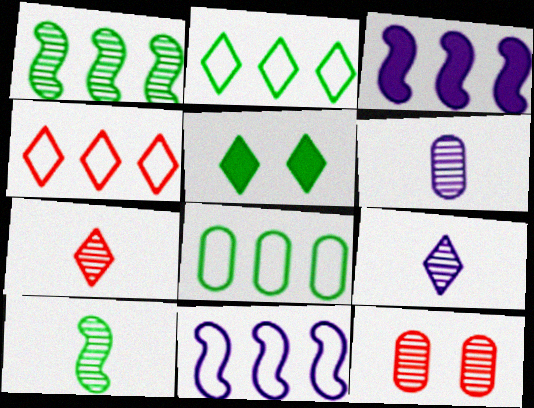[[1, 9, 12], 
[4, 5, 9], 
[4, 8, 11], 
[5, 8, 10], 
[6, 7, 10]]